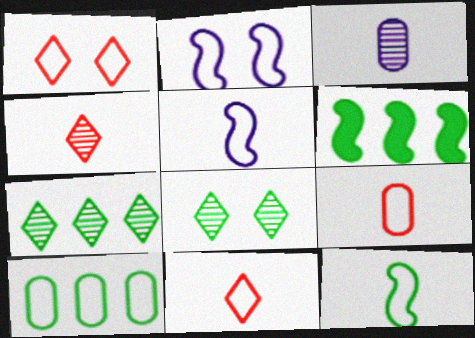[[1, 3, 6], 
[1, 5, 10], 
[2, 10, 11], 
[6, 7, 10]]